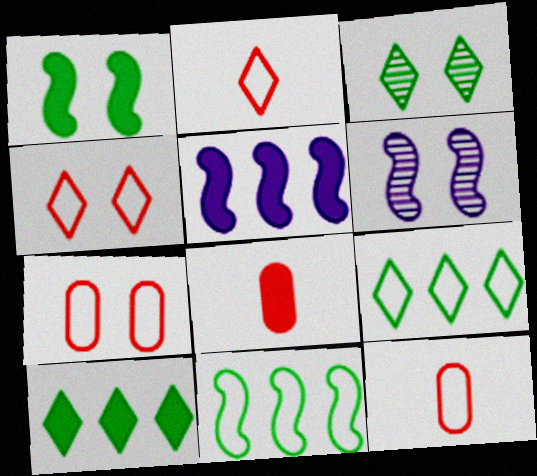[[3, 5, 12], 
[6, 8, 9], 
[6, 10, 12]]